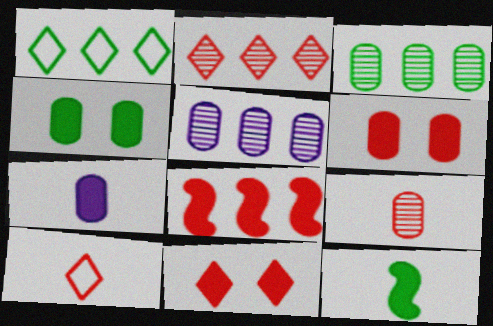[[1, 5, 8], 
[2, 10, 11]]